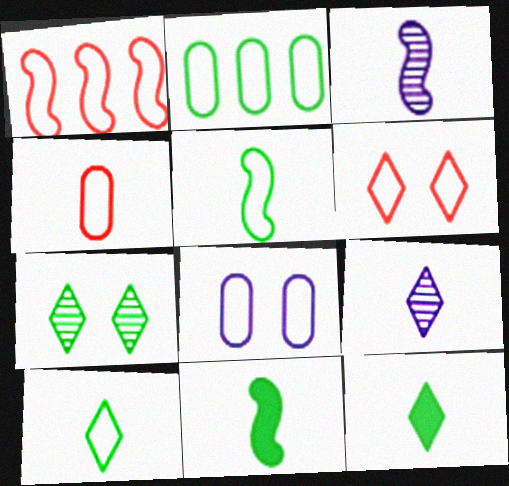[[1, 4, 6], 
[1, 8, 10], 
[2, 4, 8], 
[2, 7, 11], 
[3, 4, 12], 
[4, 9, 11]]